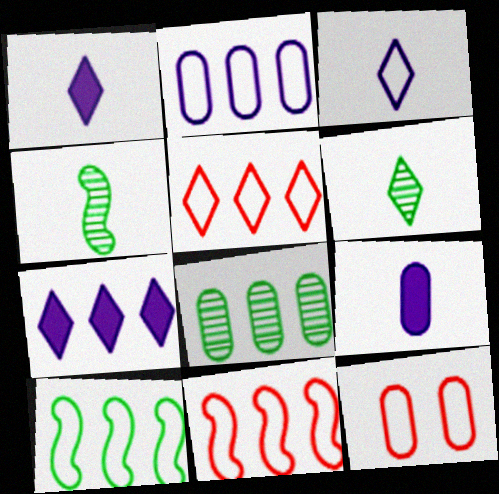[[2, 5, 10], 
[3, 10, 12], 
[4, 7, 12], 
[7, 8, 11], 
[8, 9, 12]]